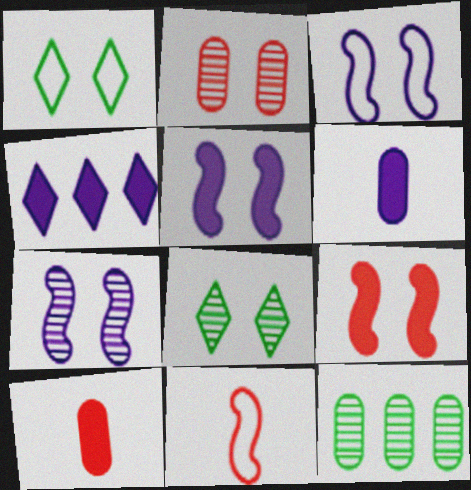[[1, 2, 5], 
[2, 7, 8], 
[3, 5, 7], 
[4, 5, 6]]